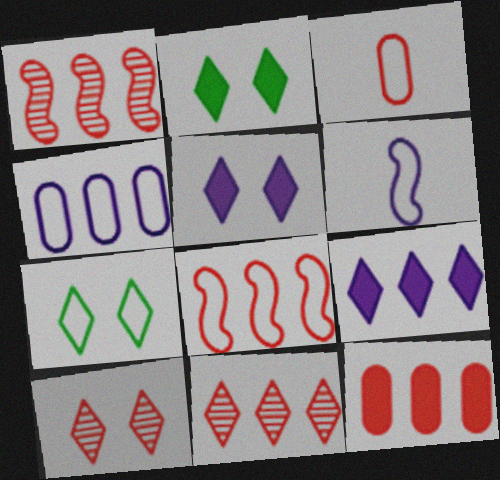[[5, 7, 10], 
[8, 11, 12]]